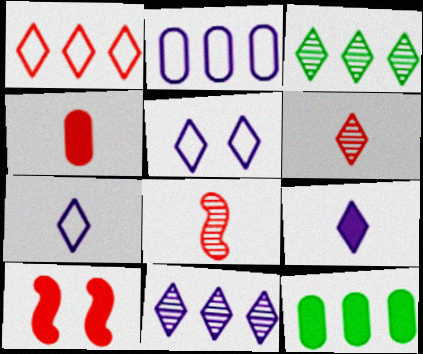[[5, 8, 12], 
[5, 9, 11], 
[9, 10, 12]]